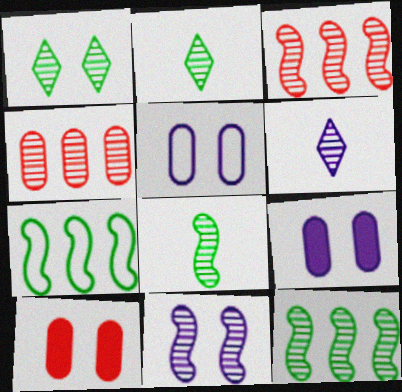[[2, 4, 11], 
[3, 8, 11], 
[6, 7, 10]]